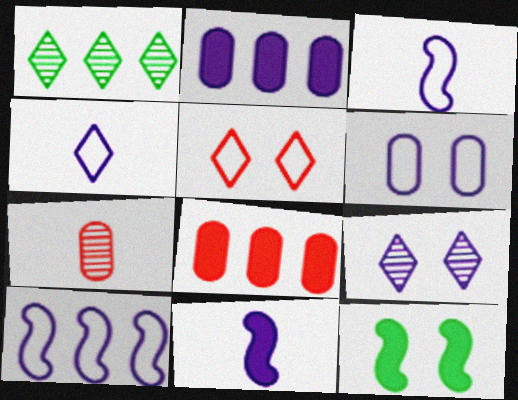[[1, 8, 10], 
[2, 3, 9], 
[4, 6, 10]]